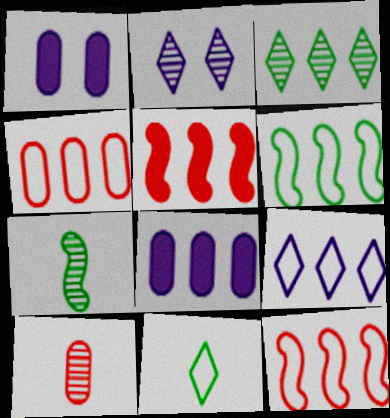[[3, 8, 12], 
[4, 6, 9]]